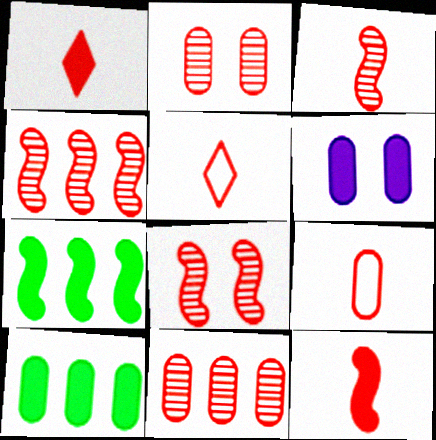[[1, 3, 9], 
[1, 6, 7], 
[3, 4, 8]]